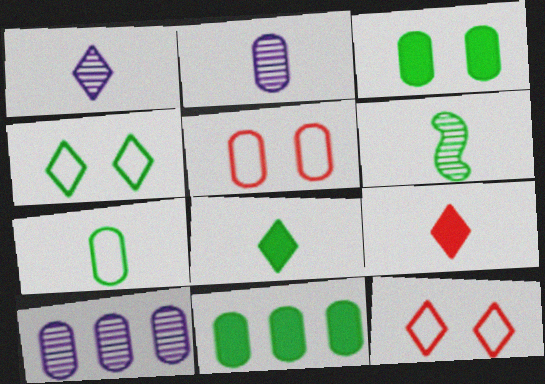[[2, 5, 11], 
[4, 6, 11], 
[6, 7, 8]]